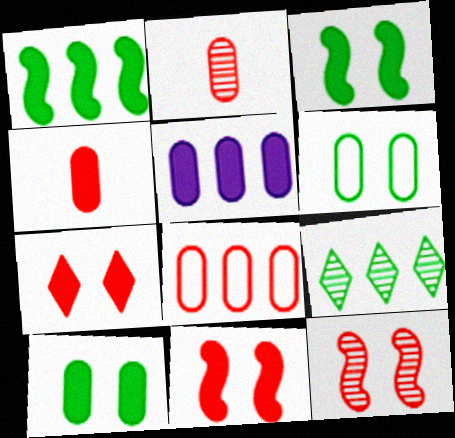[[2, 5, 6], 
[4, 5, 10]]